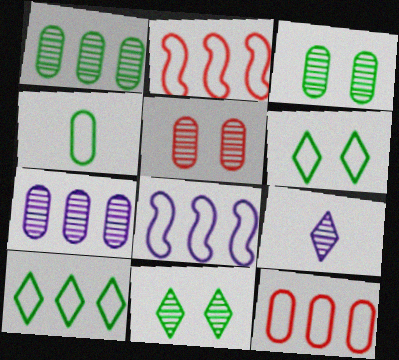[[8, 10, 12]]